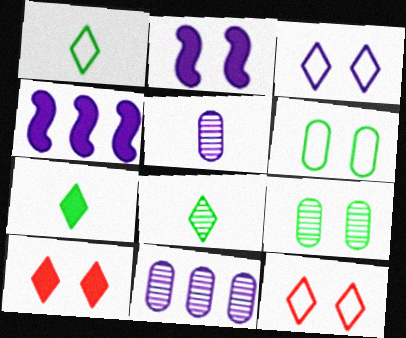[[1, 7, 8], 
[2, 9, 12], 
[3, 4, 5]]